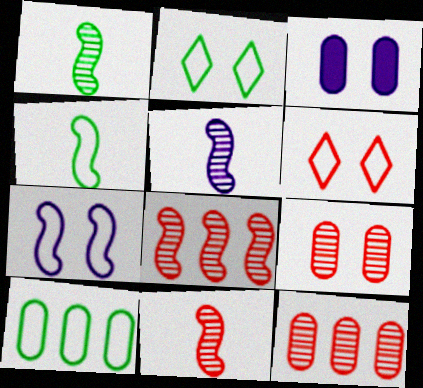[[1, 5, 11], 
[2, 4, 10]]